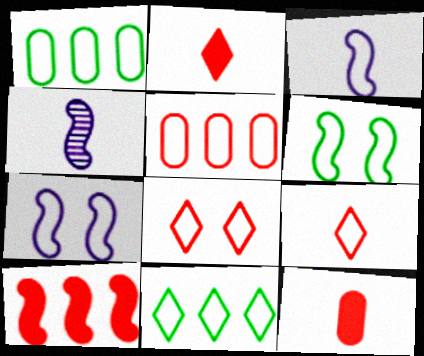[[1, 3, 8], 
[1, 7, 9], 
[4, 6, 10]]